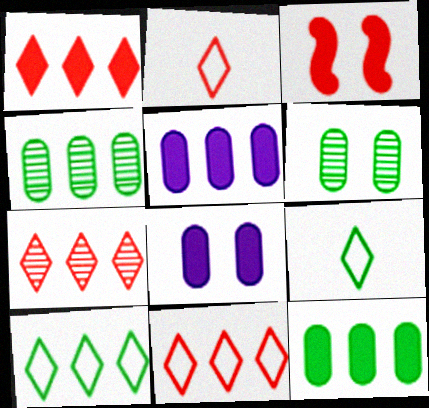[[1, 7, 11]]